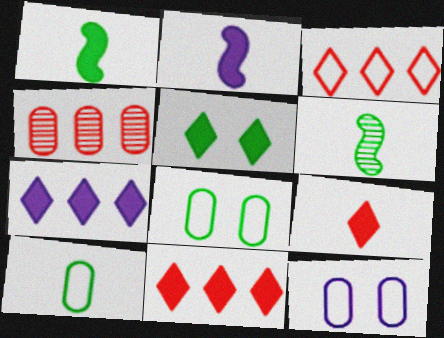[[5, 7, 9], 
[6, 11, 12]]